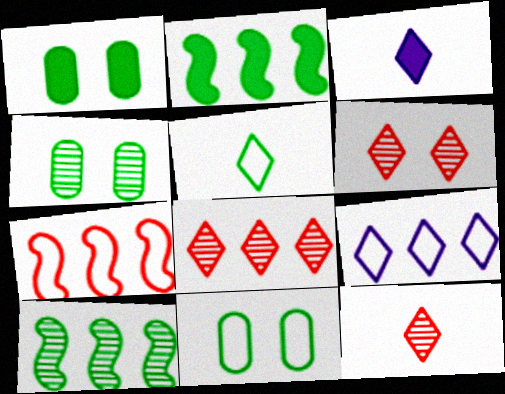[[1, 4, 11], 
[1, 5, 10], 
[2, 4, 5], 
[3, 4, 7], 
[3, 5, 12], 
[6, 8, 12]]